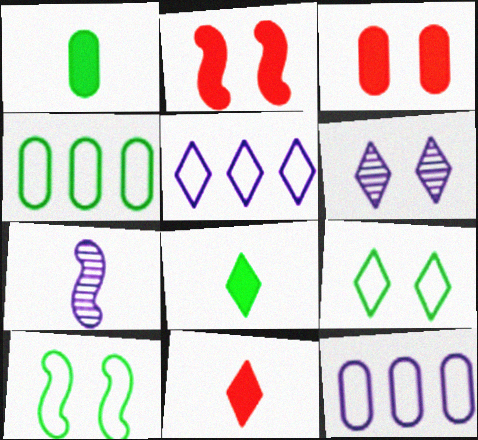[[3, 6, 10]]